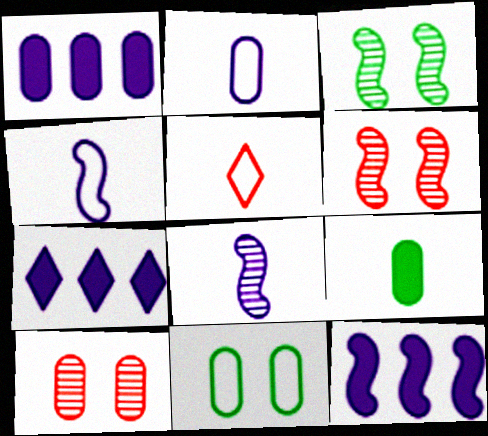[[1, 3, 5], 
[1, 7, 12], 
[5, 8, 9]]